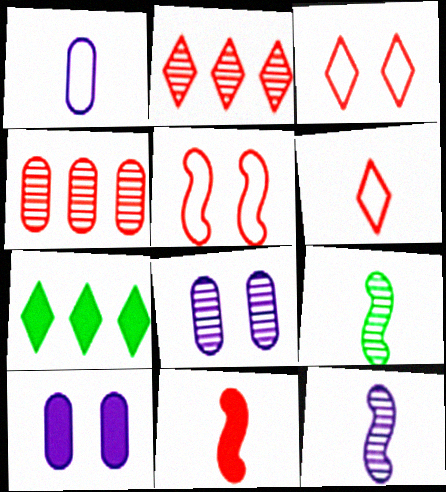[[2, 8, 9], 
[3, 4, 11], 
[7, 10, 11]]